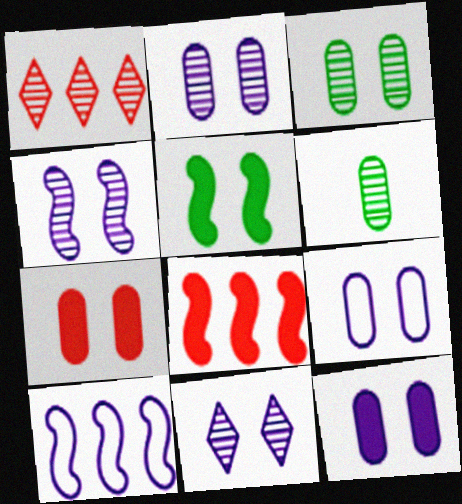[[1, 4, 6], 
[2, 4, 11], 
[2, 9, 12], 
[3, 7, 9]]